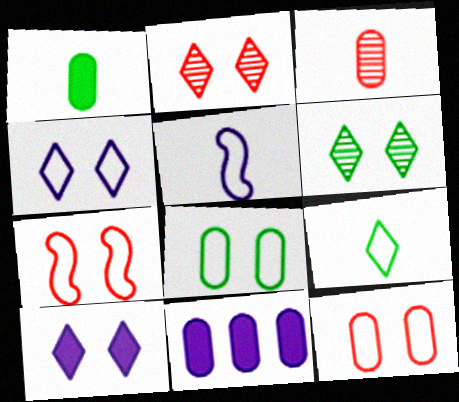[[3, 8, 11], 
[4, 7, 8]]